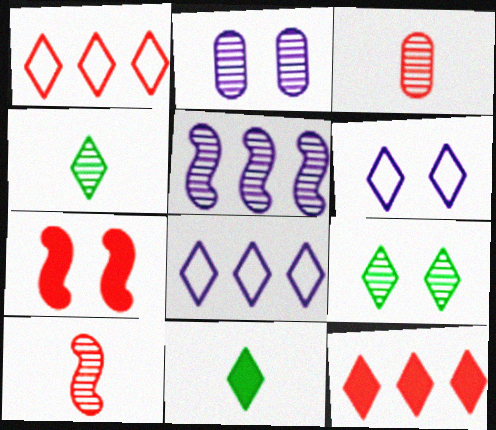[[1, 3, 7], 
[3, 5, 9], 
[4, 6, 12]]